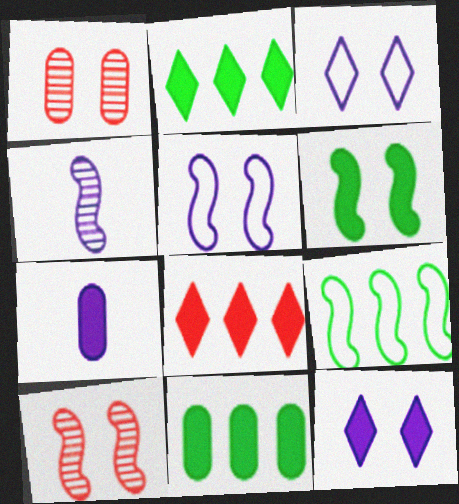[[1, 3, 6], 
[5, 6, 10], 
[6, 7, 8]]